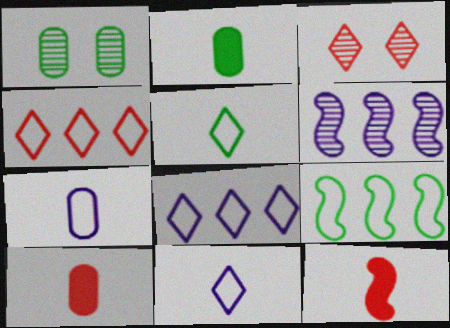[[1, 8, 12]]